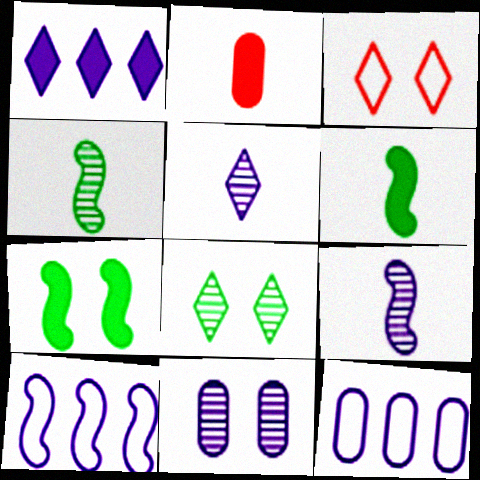[[1, 2, 7], 
[2, 8, 10], 
[3, 7, 11]]